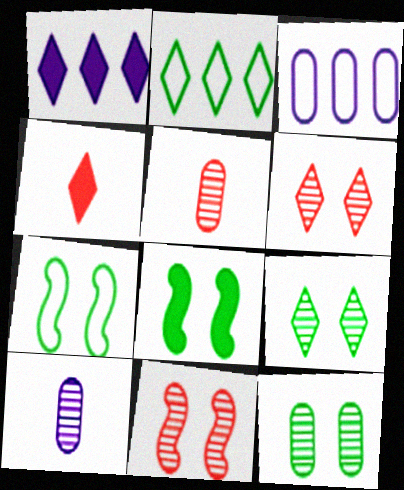[[1, 5, 7]]